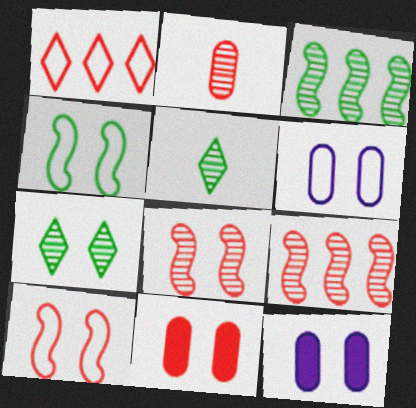[[7, 10, 12]]